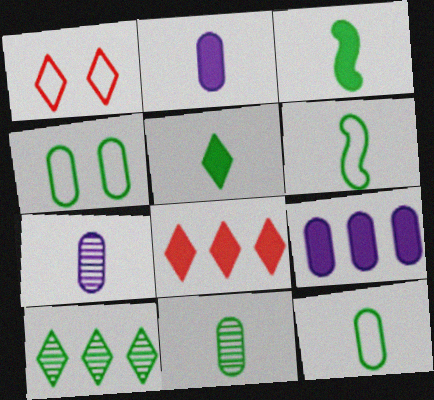[[3, 4, 10], 
[5, 6, 11]]